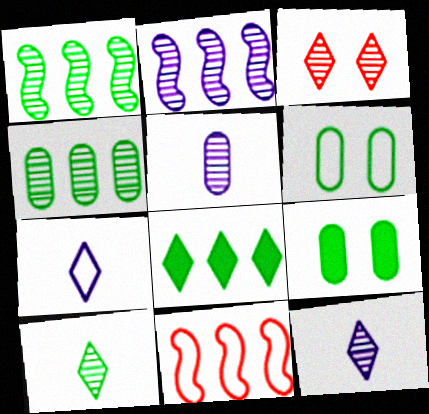[[1, 3, 5], 
[3, 7, 8], 
[6, 7, 11], 
[9, 11, 12]]